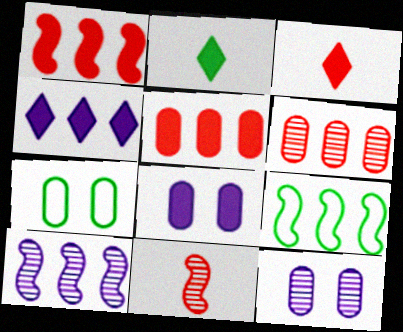[[1, 2, 8], 
[1, 9, 10], 
[3, 7, 10], 
[3, 9, 12], 
[4, 6, 9], 
[4, 7, 11]]